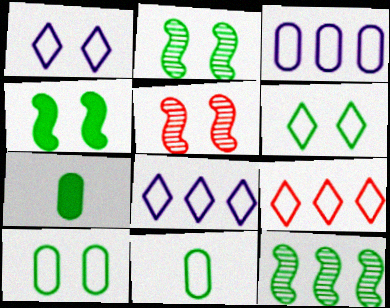[[5, 7, 8], 
[6, 7, 12]]